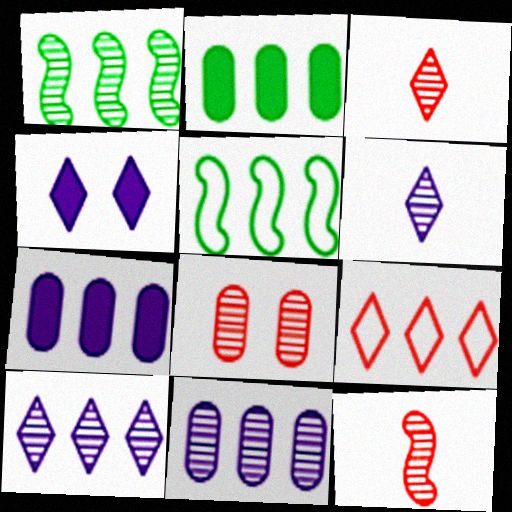[[1, 6, 8], 
[1, 7, 9]]